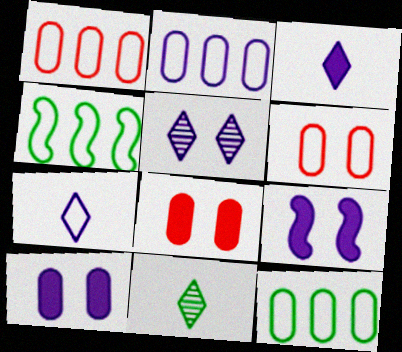[[1, 2, 12], 
[1, 9, 11], 
[4, 6, 7]]